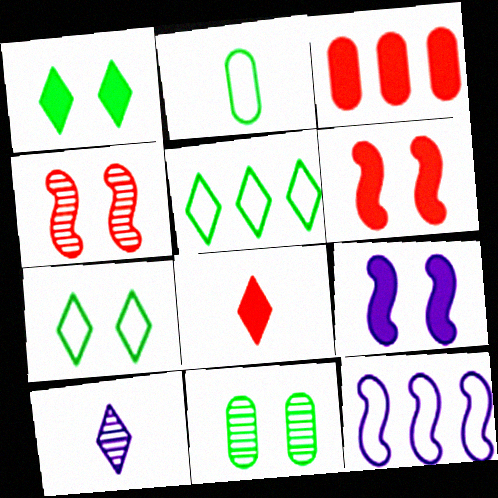[[3, 6, 8], 
[8, 11, 12]]